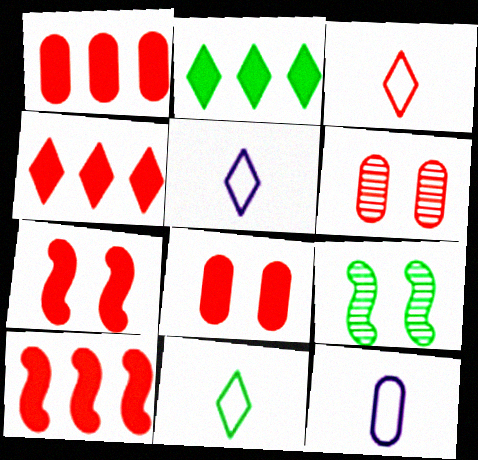[[1, 4, 10], 
[1, 5, 9], 
[3, 5, 11], 
[3, 6, 10], 
[4, 9, 12]]